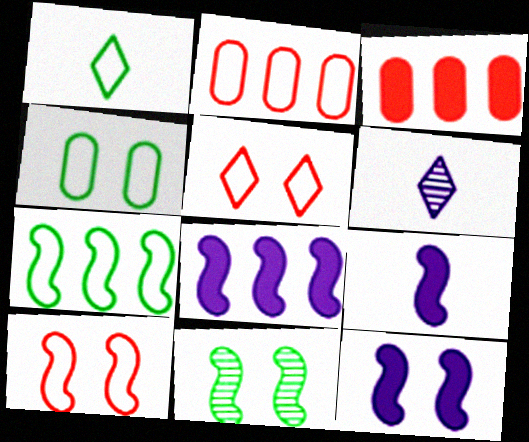[[1, 4, 7], 
[8, 9, 12], 
[10, 11, 12]]